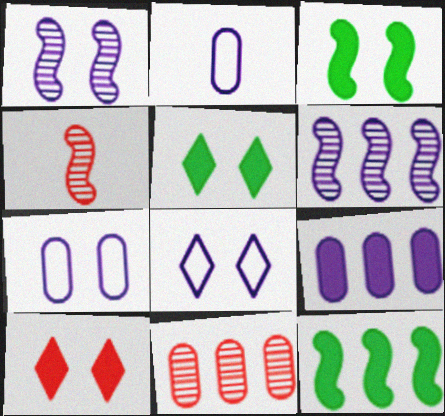[]